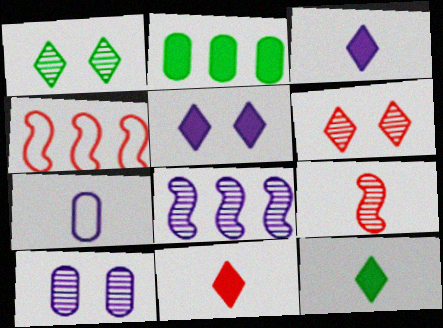[[3, 11, 12], 
[4, 10, 12], 
[5, 7, 8], 
[7, 9, 12]]